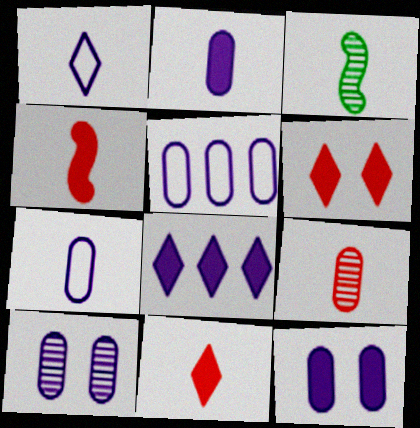[[2, 5, 10], 
[3, 5, 6], 
[3, 7, 11]]